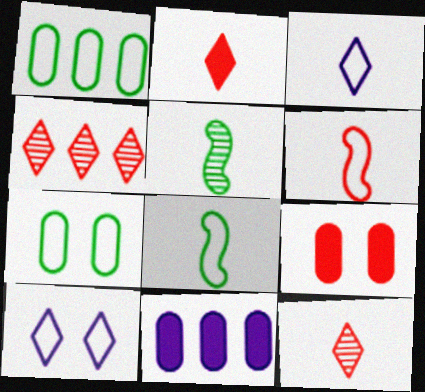[[1, 6, 10], 
[4, 6, 9]]